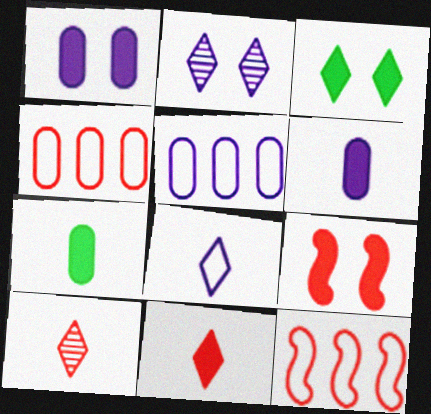[[1, 3, 9], 
[2, 7, 12], 
[4, 9, 10]]